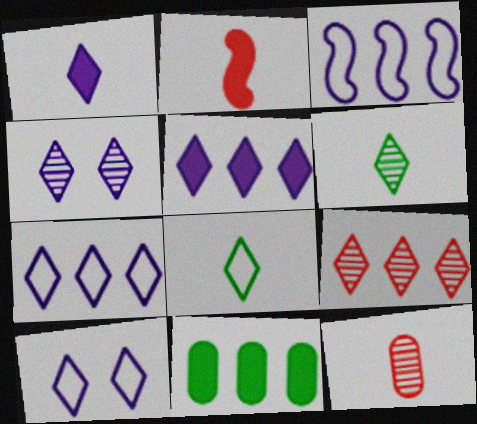[[1, 4, 7], 
[3, 9, 11], 
[4, 6, 9]]